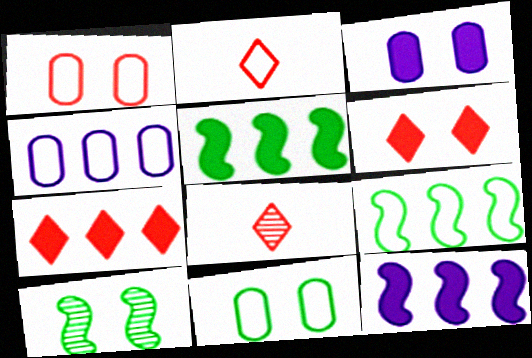[[3, 8, 9], 
[8, 11, 12]]